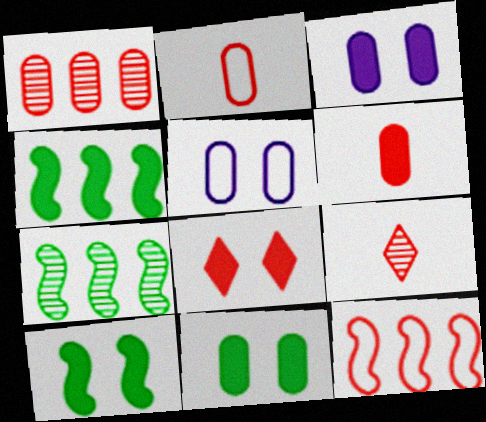[[3, 8, 10], 
[4, 5, 9]]